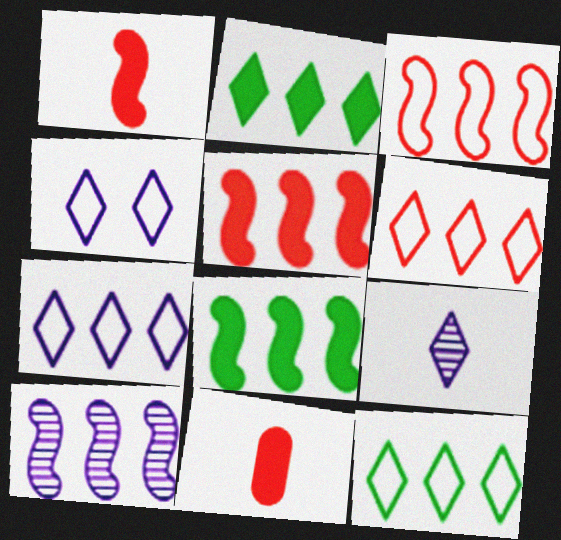[[3, 8, 10], 
[6, 7, 12]]